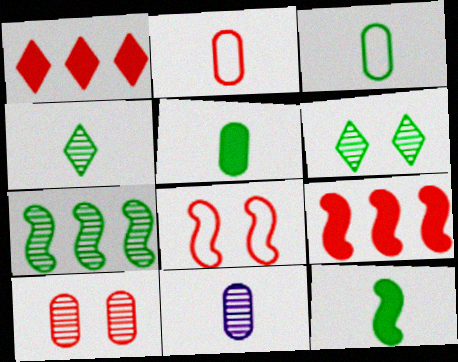[[2, 5, 11], 
[3, 4, 12]]